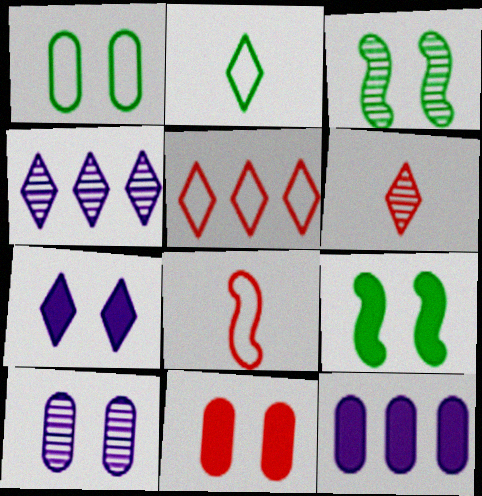[[1, 10, 11], 
[7, 9, 11]]